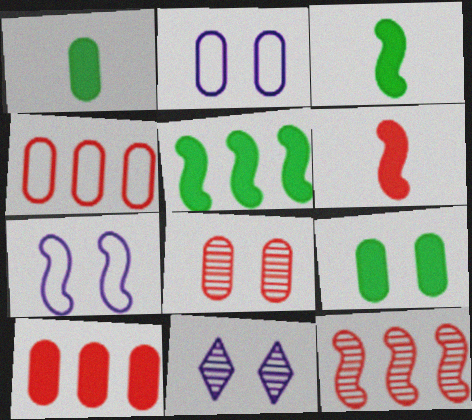[[2, 8, 9], 
[3, 4, 11], 
[3, 7, 12]]